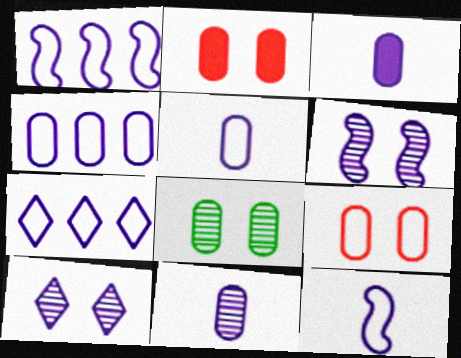[[1, 3, 10], 
[1, 4, 7], 
[3, 5, 11], 
[3, 6, 7]]